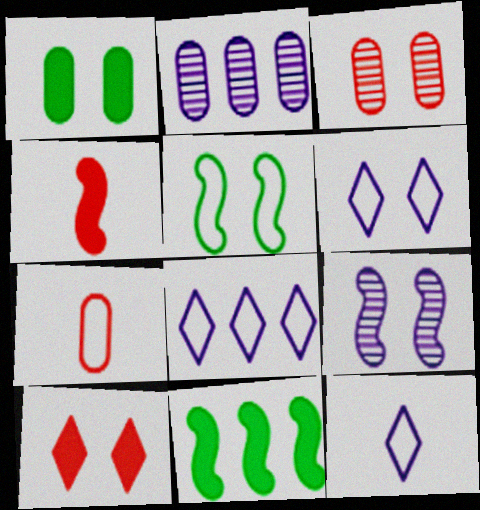[[1, 2, 7], 
[3, 11, 12], 
[5, 7, 8], 
[6, 8, 12]]